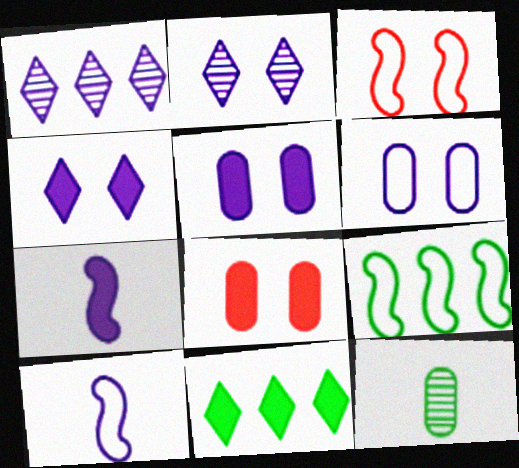[[1, 5, 10], 
[1, 6, 7], 
[3, 9, 10], 
[7, 8, 11]]